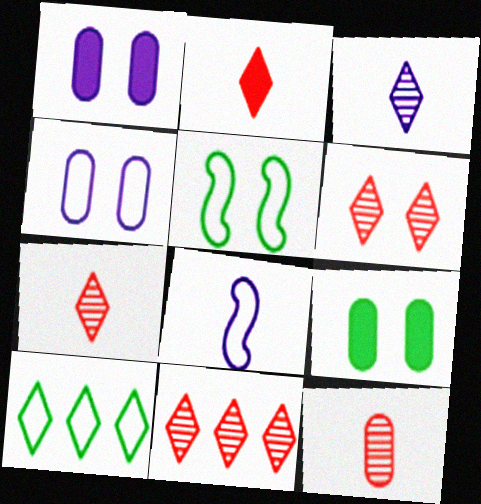[[1, 5, 6], 
[6, 7, 11], 
[8, 9, 11]]